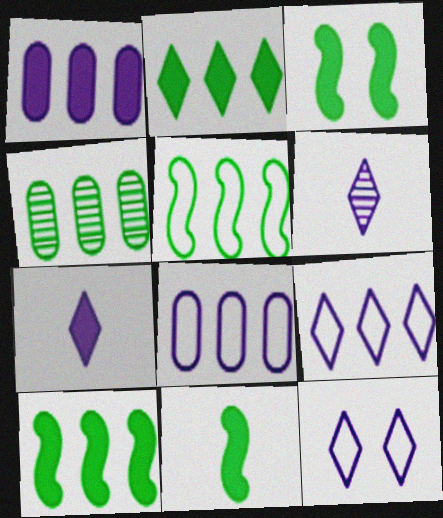[[2, 4, 5], 
[3, 10, 11]]